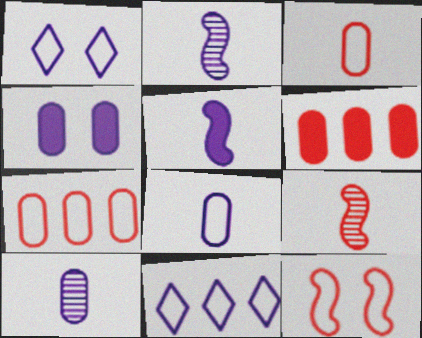[[2, 4, 11]]